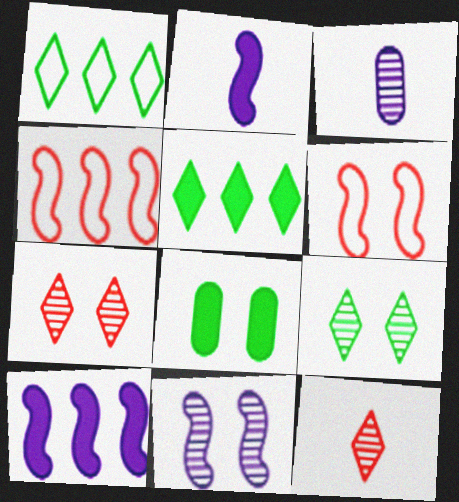[[3, 5, 6]]